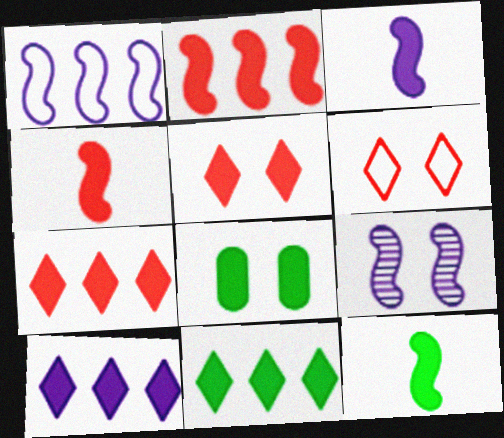[[1, 3, 9], 
[3, 4, 12], 
[3, 7, 8], 
[4, 8, 10], 
[6, 8, 9], 
[7, 10, 11], 
[8, 11, 12]]